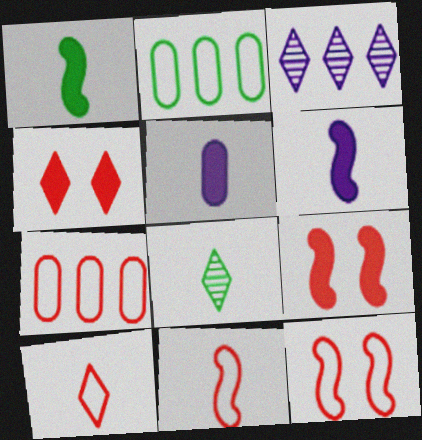[[5, 8, 11], 
[7, 10, 12]]